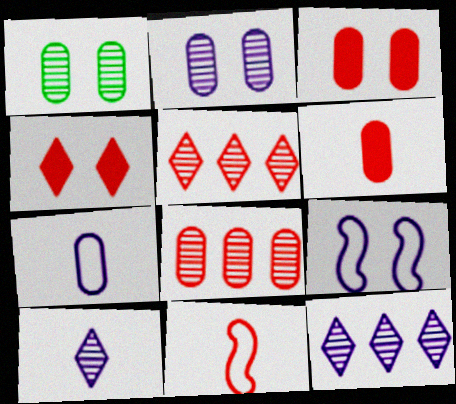[[1, 4, 9], 
[3, 5, 11], 
[4, 8, 11]]